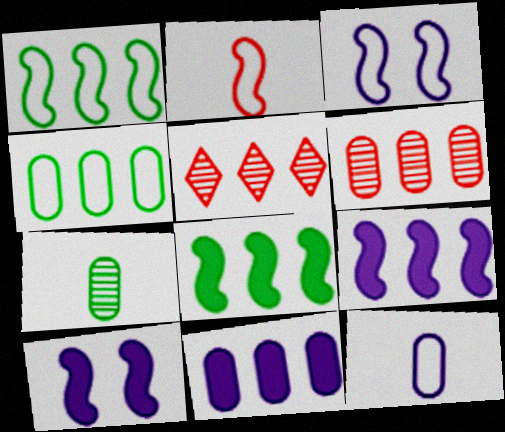[[1, 2, 3], 
[1, 5, 11], 
[4, 5, 9], 
[4, 6, 11]]